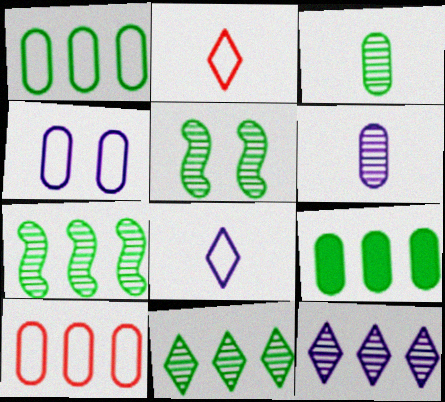[[3, 5, 11]]